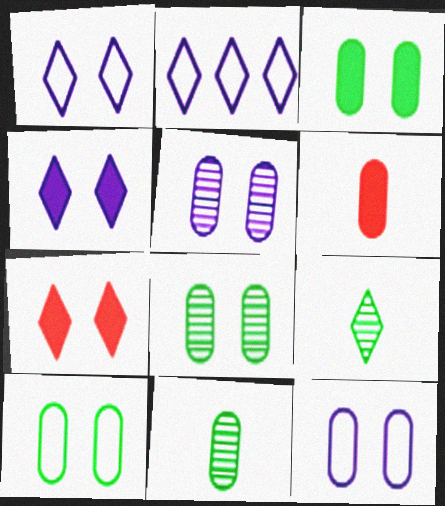[[2, 7, 9], 
[3, 8, 10]]